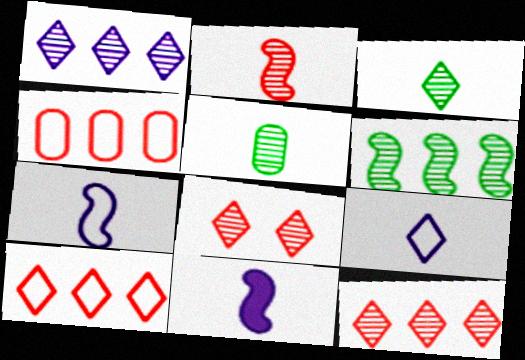[[1, 3, 8]]